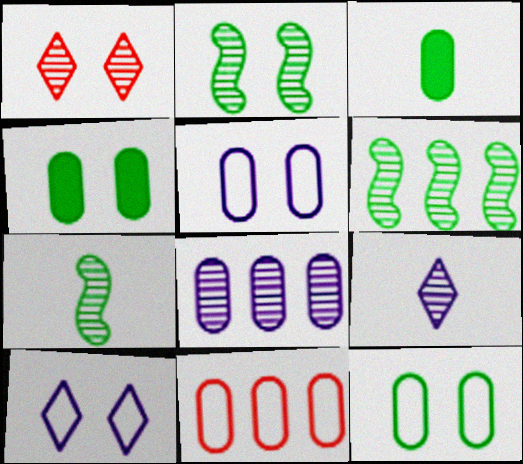[[1, 7, 8], 
[2, 6, 7]]